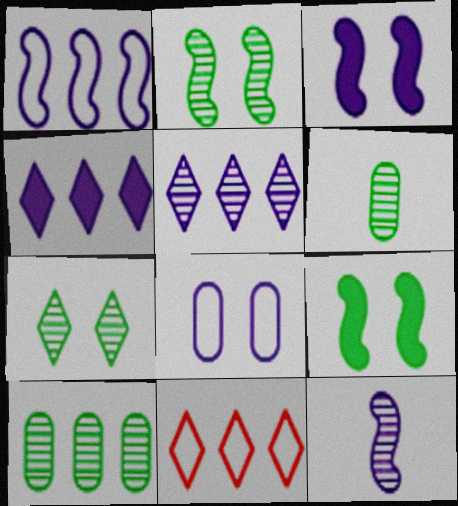[[1, 3, 12], 
[3, 6, 11], 
[4, 8, 12]]